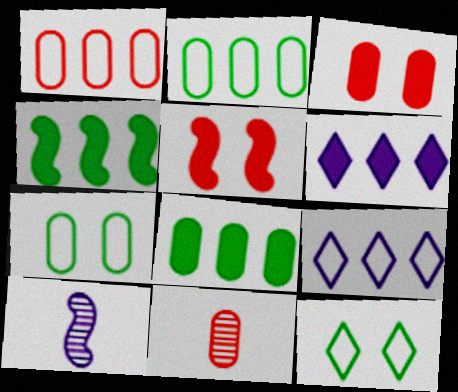[[1, 3, 11]]